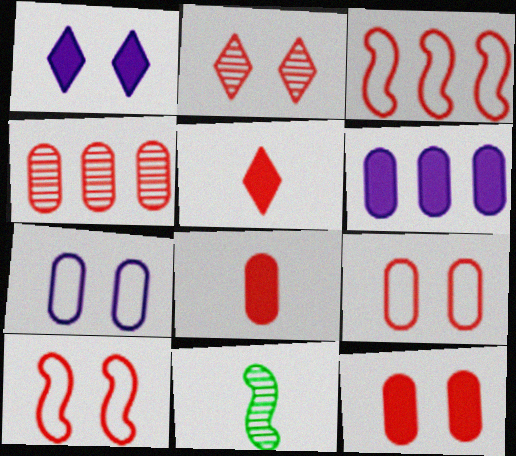[[2, 3, 8], 
[2, 10, 12], 
[4, 5, 10], 
[4, 8, 9]]